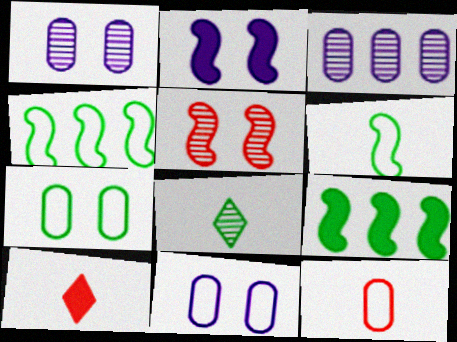[[1, 4, 10], 
[3, 5, 8], 
[7, 8, 9]]